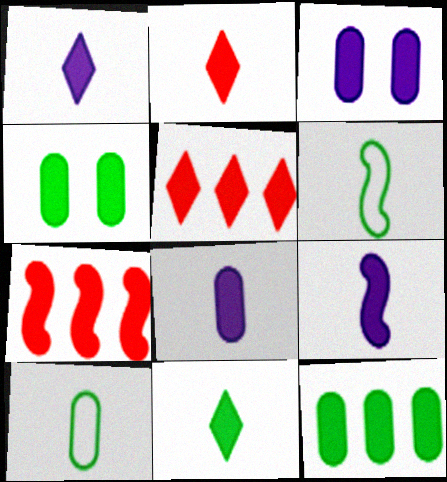[[1, 2, 11], 
[1, 4, 7], 
[1, 8, 9], 
[3, 7, 11], 
[4, 5, 9]]